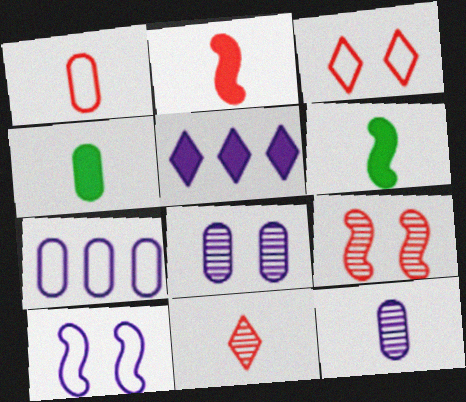[[1, 2, 11], 
[1, 4, 12], 
[5, 10, 12]]